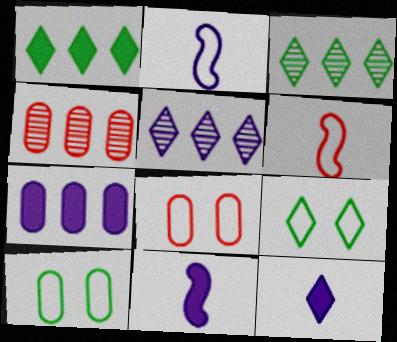[[3, 8, 11], 
[4, 9, 11]]